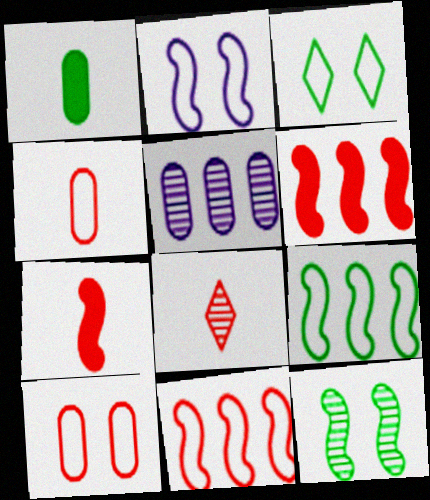[[1, 5, 10], 
[2, 3, 10], 
[3, 5, 7], 
[4, 7, 8], 
[5, 8, 12], 
[6, 8, 10]]